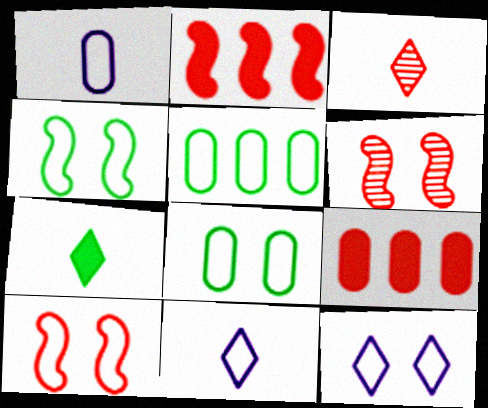[[3, 7, 11], 
[3, 9, 10], 
[5, 10, 11], 
[8, 10, 12]]